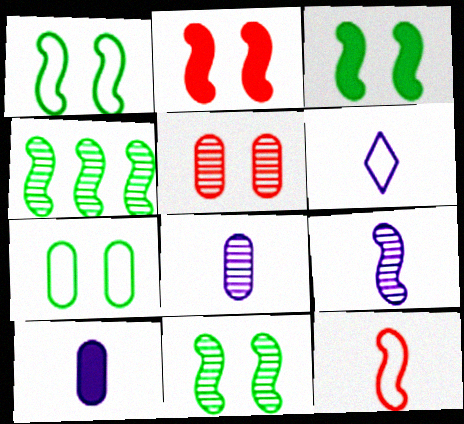[[1, 3, 11], 
[6, 9, 10]]